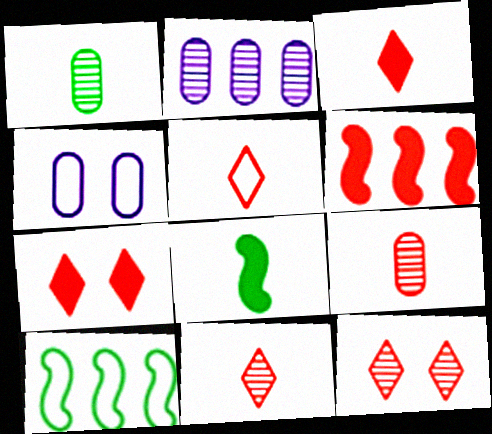[[3, 5, 11], 
[4, 5, 10]]